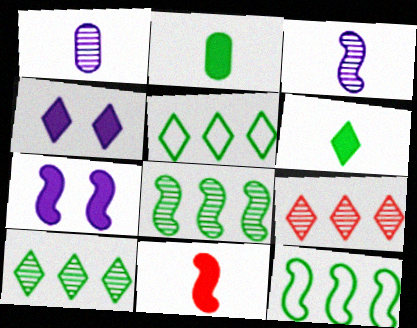[]